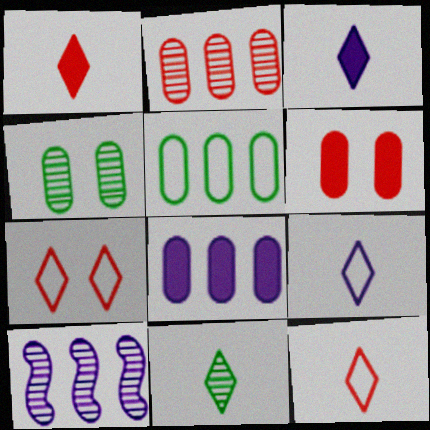[[1, 9, 11], 
[2, 5, 8], 
[3, 11, 12]]